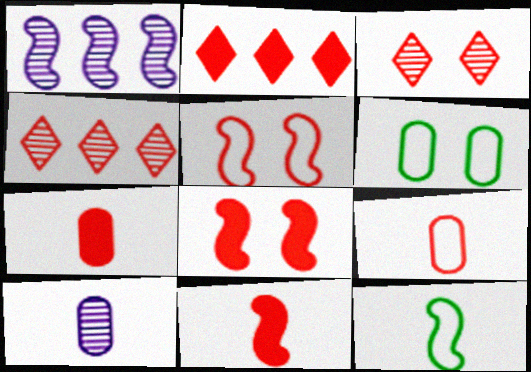[[1, 8, 12], 
[2, 7, 8], 
[4, 5, 7], 
[4, 8, 9]]